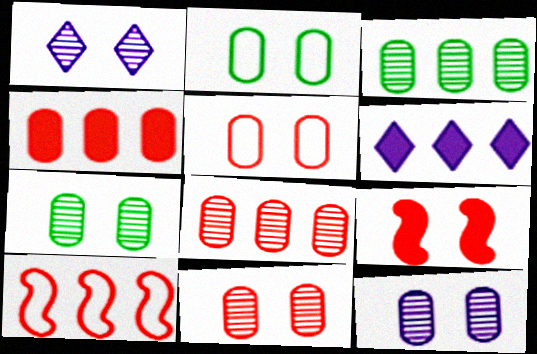[[1, 2, 9], 
[3, 6, 10], 
[7, 11, 12]]